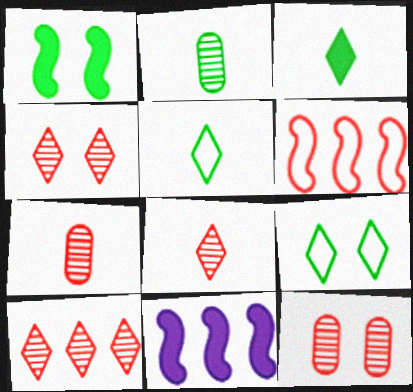[[4, 8, 10], 
[5, 11, 12], 
[7, 9, 11]]